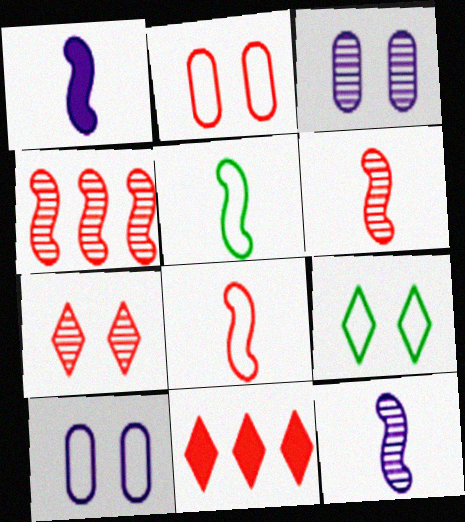[[1, 5, 6], 
[2, 6, 11], 
[3, 5, 11]]